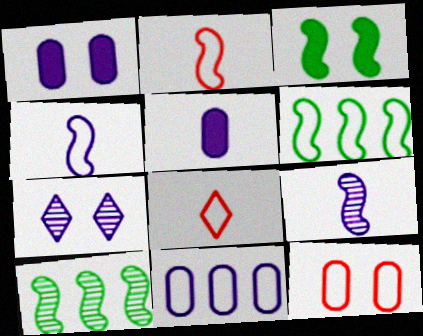[[1, 8, 10], 
[3, 7, 12]]